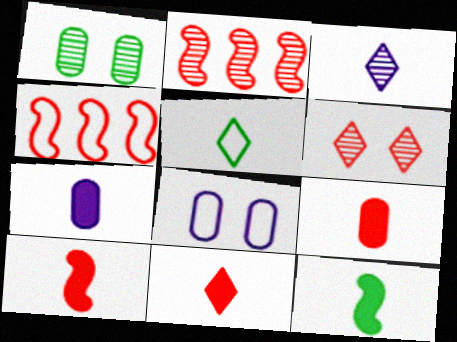[[1, 2, 3], 
[3, 5, 11], 
[4, 5, 8], 
[4, 6, 9], 
[7, 11, 12], 
[9, 10, 11]]